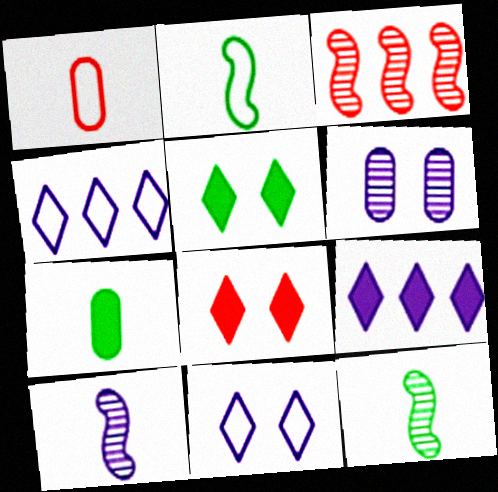[[1, 3, 8], 
[3, 7, 11]]